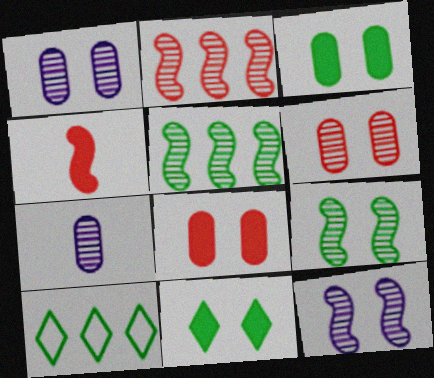[[1, 4, 10]]